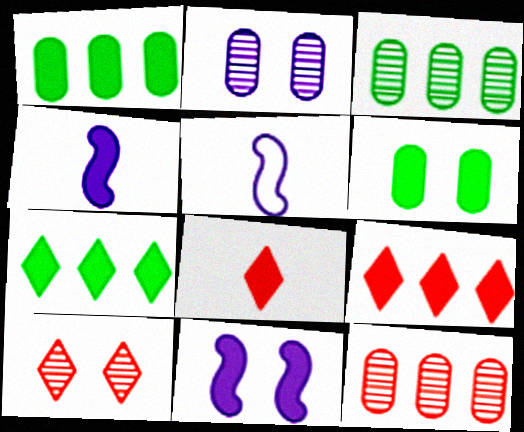[[1, 5, 10], 
[1, 8, 11], 
[4, 6, 9]]